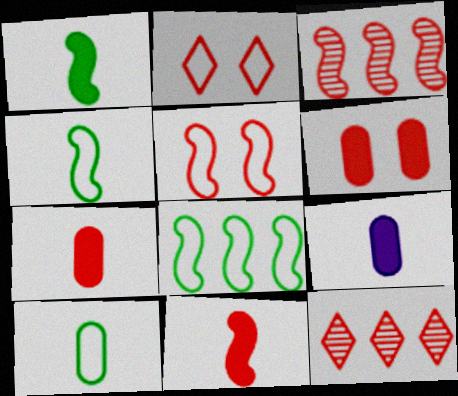[[2, 3, 7], 
[3, 5, 11], 
[5, 7, 12]]